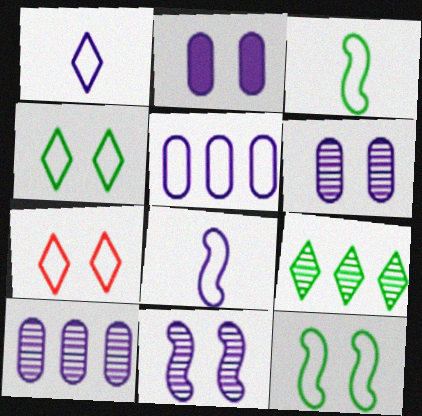[[3, 5, 7]]